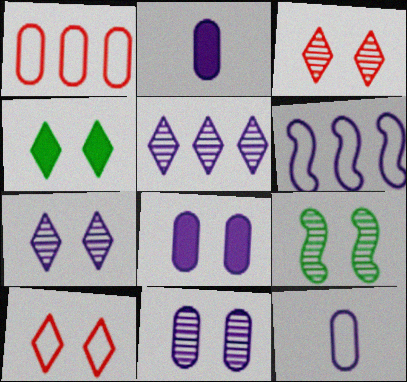[[2, 6, 7], 
[3, 9, 11], 
[4, 7, 10], 
[8, 9, 10]]